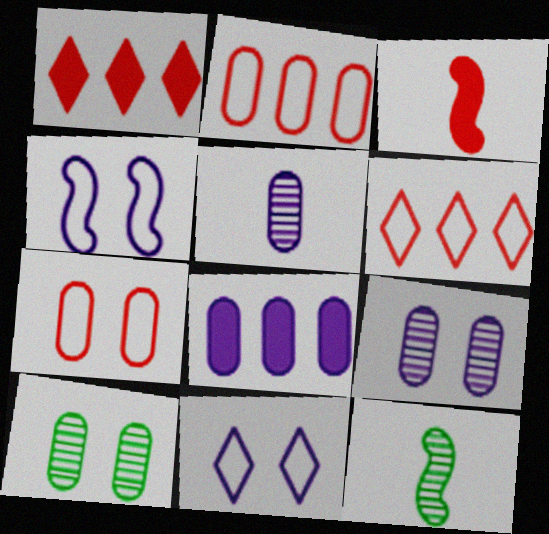[]